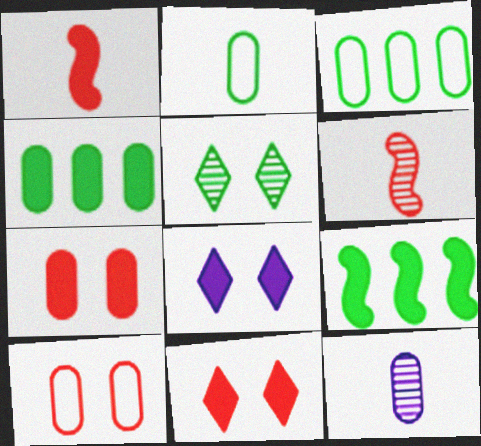[[1, 4, 8], 
[2, 5, 9], 
[3, 6, 8], 
[3, 7, 12], 
[4, 10, 12]]